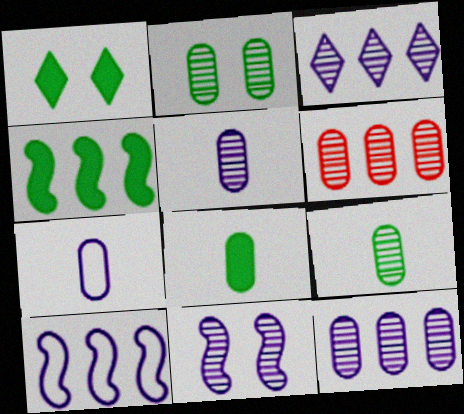[[1, 4, 8], 
[2, 5, 6], 
[3, 5, 11]]